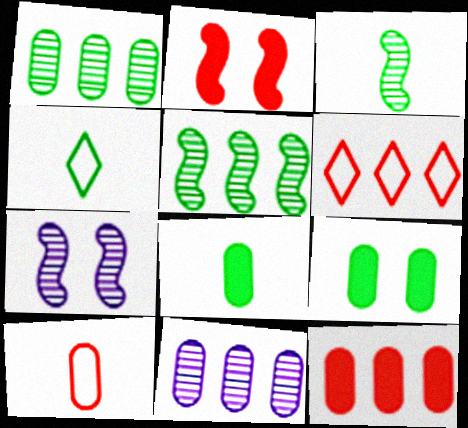[[2, 4, 11], 
[3, 4, 8], 
[4, 5, 9], 
[4, 7, 12], 
[6, 7, 8], 
[9, 10, 11]]